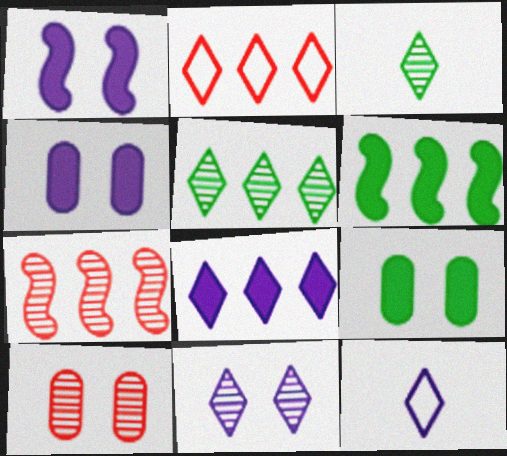[[2, 5, 8], 
[6, 10, 12], 
[7, 9, 12], 
[8, 11, 12]]